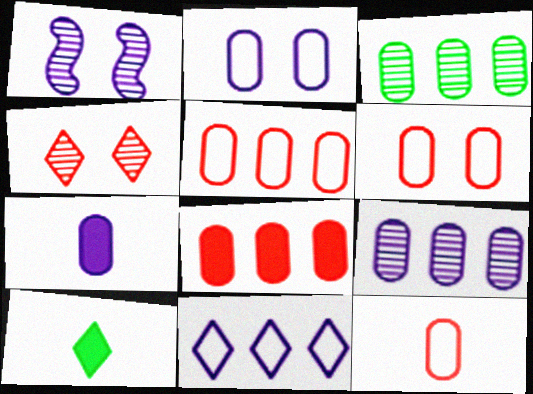[[1, 5, 10], 
[1, 7, 11], 
[2, 7, 9], 
[3, 6, 7], 
[4, 10, 11], 
[5, 6, 12]]